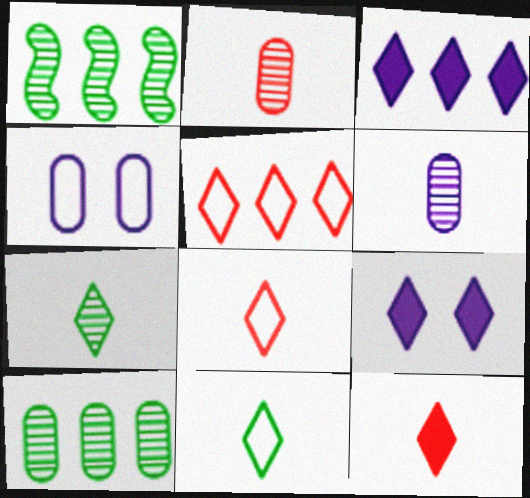[[1, 4, 12], 
[5, 7, 9]]